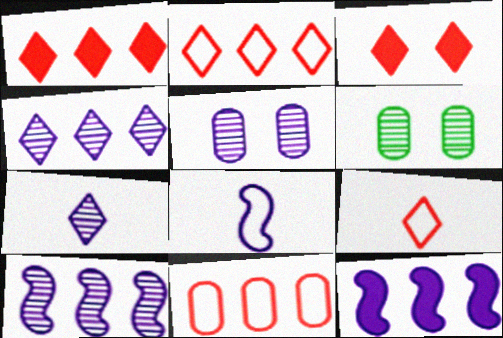[[1, 6, 8], 
[5, 7, 10], 
[6, 9, 12]]